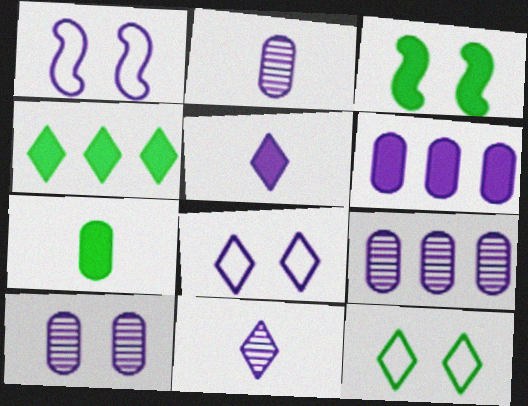[[1, 5, 9], 
[1, 6, 11], 
[2, 9, 10], 
[3, 4, 7]]